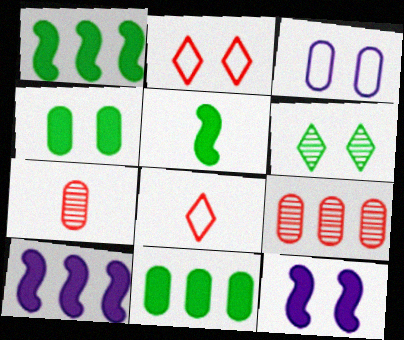[[3, 7, 11]]